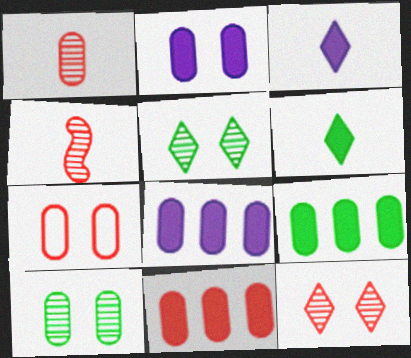[[1, 7, 11], 
[2, 7, 10], 
[8, 9, 11]]